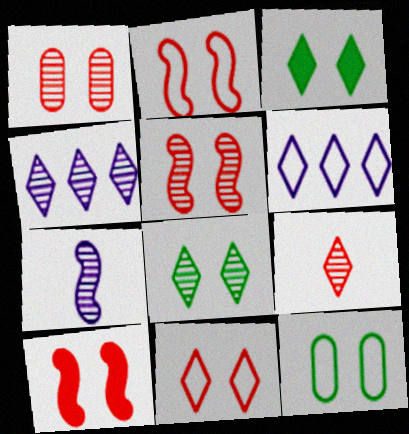[[1, 10, 11], 
[2, 5, 10], 
[3, 6, 9], 
[4, 8, 9]]